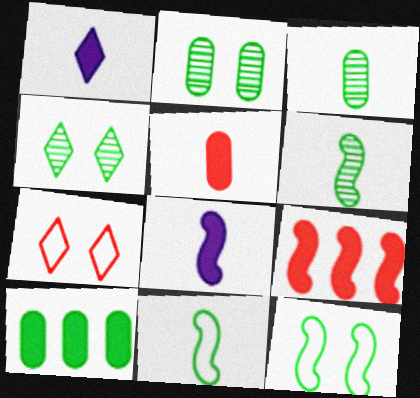[[4, 10, 11]]